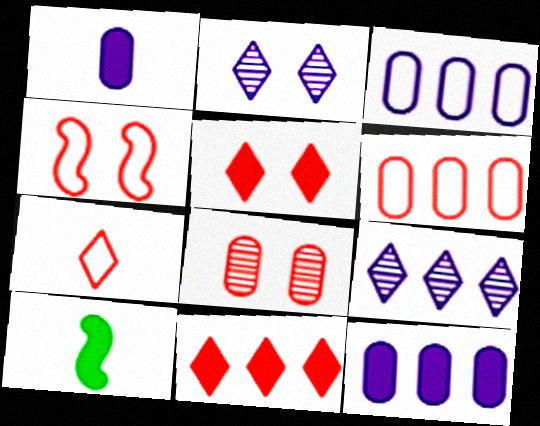[[2, 6, 10], 
[4, 5, 8], 
[4, 6, 7], 
[5, 10, 12]]